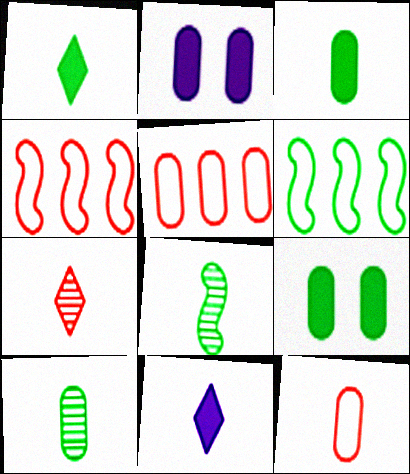[[2, 5, 10], 
[2, 6, 7], 
[8, 11, 12]]